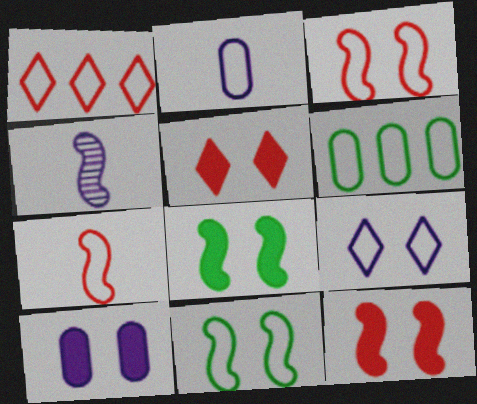[[1, 2, 11], 
[4, 5, 6], 
[5, 8, 10], 
[6, 7, 9]]